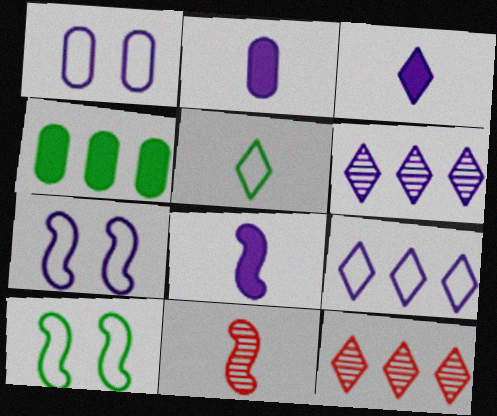[[1, 6, 8], 
[2, 3, 8], 
[2, 5, 11], 
[2, 6, 7], 
[2, 10, 12]]